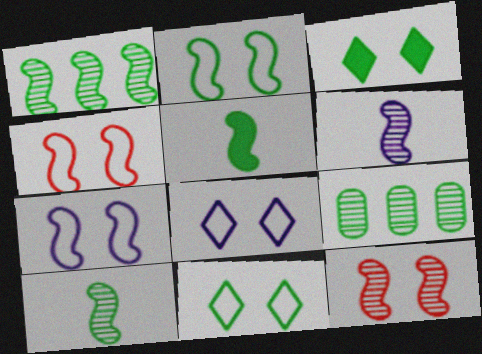[[1, 2, 5], 
[1, 6, 12], 
[2, 4, 7], 
[5, 9, 11]]